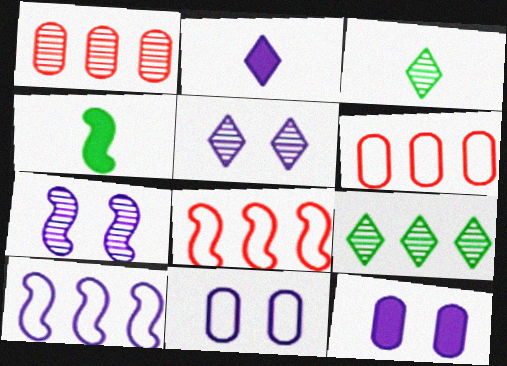[[1, 3, 7], 
[3, 8, 12], 
[4, 5, 6], 
[4, 7, 8]]